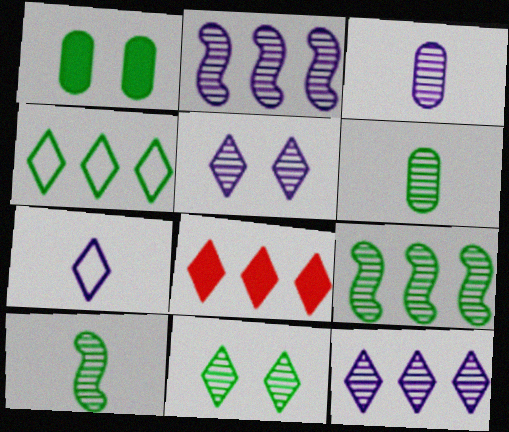[[1, 4, 10], 
[2, 3, 5], 
[4, 8, 12], 
[6, 9, 11], 
[7, 8, 11]]